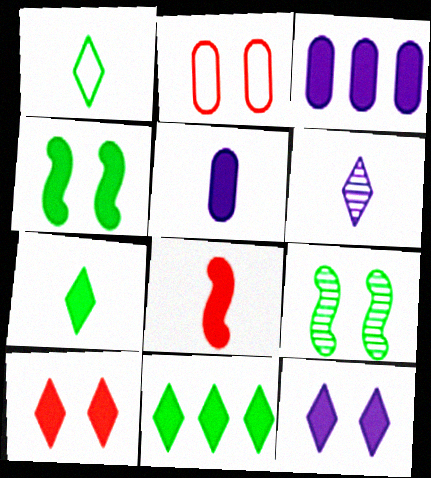[[2, 9, 12], 
[5, 7, 8]]